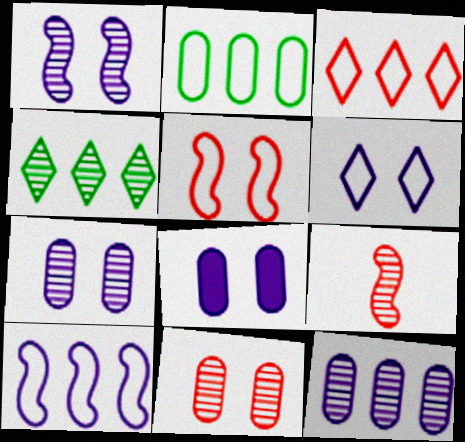[[1, 6, 8], 
[2, 3, 10], 
[4, 7, 9]]